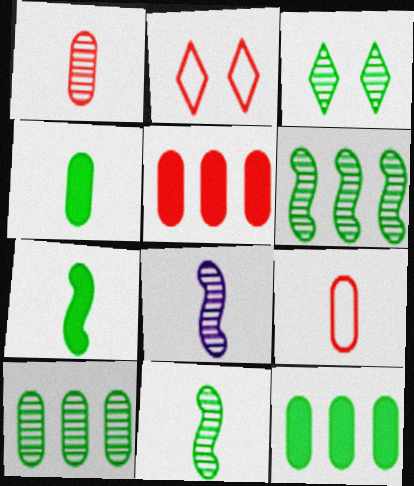[[2, 8, 12], 
[3, 10, 11]]